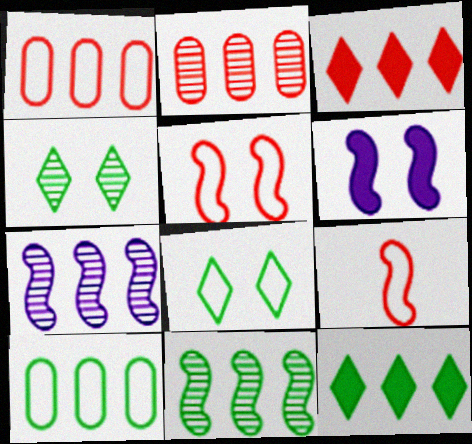[[1, 7, 12], 
[3, 7, 10], 
[6, 9, 11], 
[10, 11, 12]]